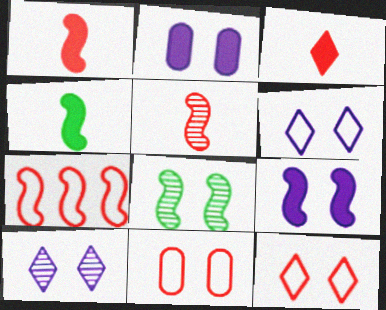[[2, 8, 12]]